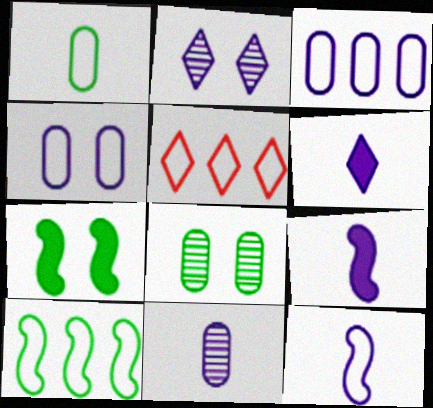[[2, 3, 9], 
[3, 5, 10], 
[5, 7, 11], 
[5, 8, 9], 
[6, 11, 12]]